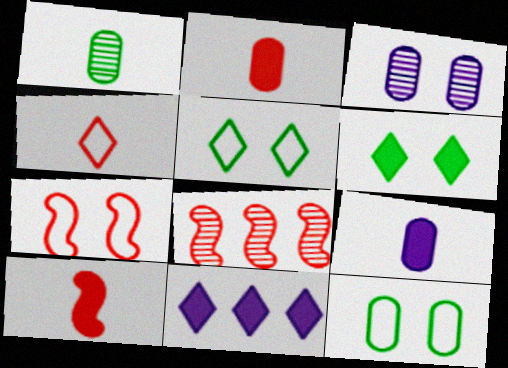[[1, 7, 11], 
[3, 6, 7], 
[5, 8, 9], 
[7, 8, 10]]